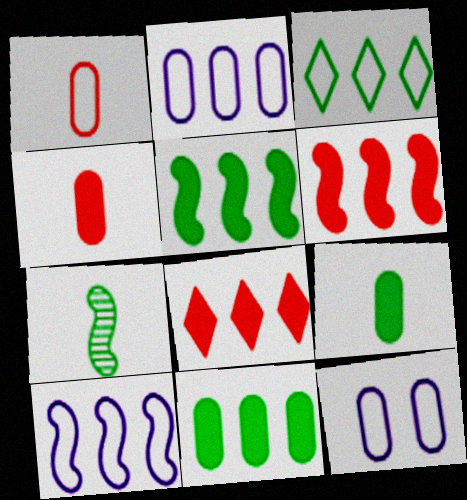[[7, 8, 12]]